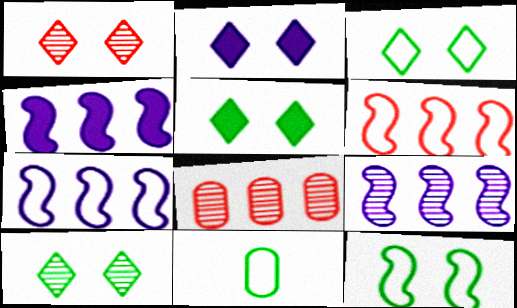[[1, 2, 3], 
[1, 4, 11], 
[3, 5, 10], 
[4, 7, 9]]